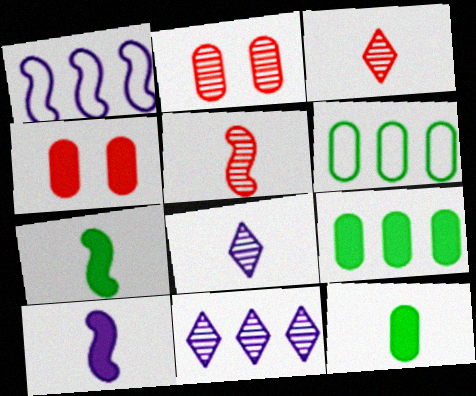[]